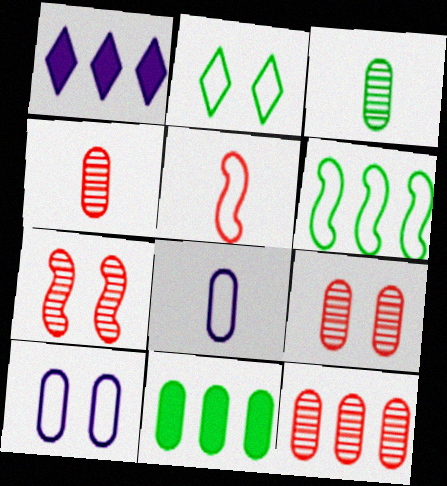[[1, 6, 12], 
[4, 9, 12], 
[4, 10, 11], 
[8, 9, 11]]